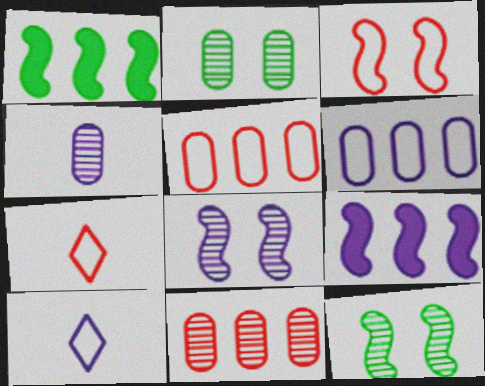[[2, 4, 11], 
[2, 7, 9], 
[3, 5, 7]]